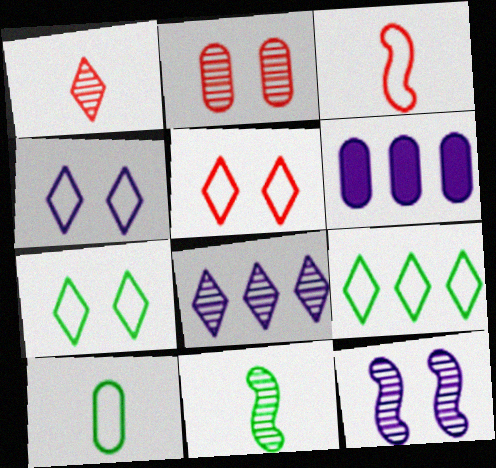[[2, 6, 10], 
[2, 8, 11], 
[4, 5, 7], 
[5, 6, 11]]